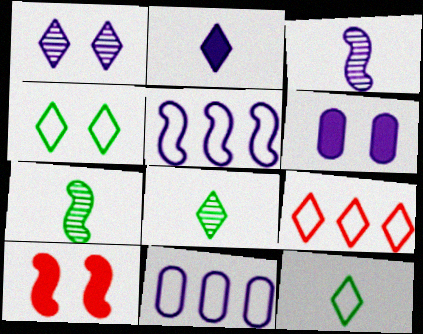[[5, 7, 10], 
[6, 7, 9], 
[8, 10, 11]]